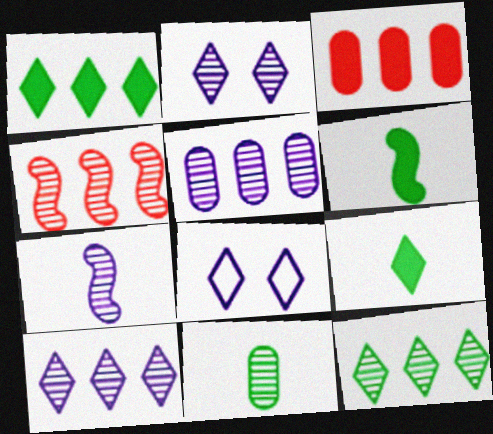[[2, 4, 11], 
[2, 5, 7], 
[4, 5, 12]]